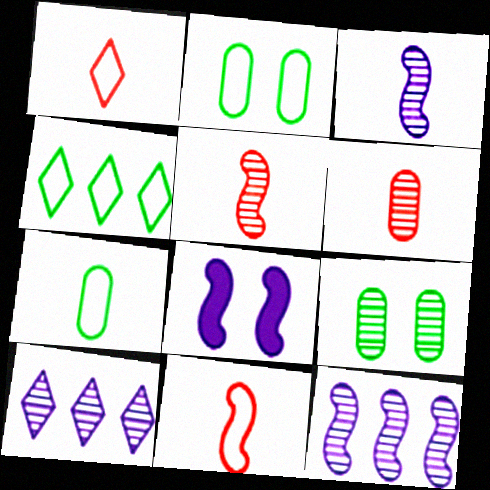[[4, 6, 8], 
[5, 9, 10]]